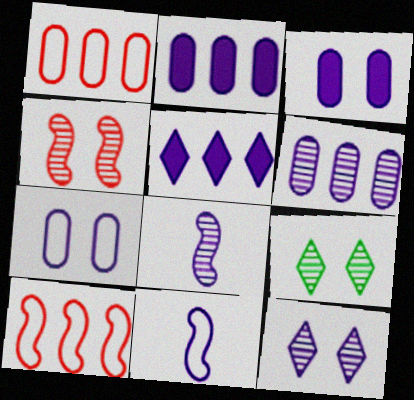[[2, 11, 12], 
[5, 7, 8], 
[6, 8, 12]]